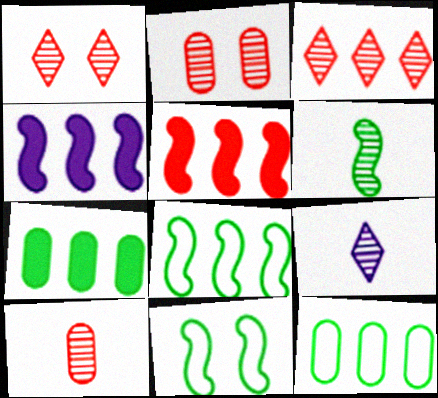[[3, 4, 12], 
[6, 9, 10]]